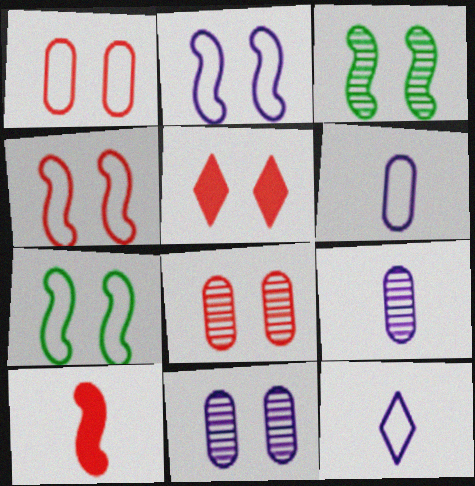[[2, 4, 7], 
[4, 5, 8], 
[5, 7, 11]]